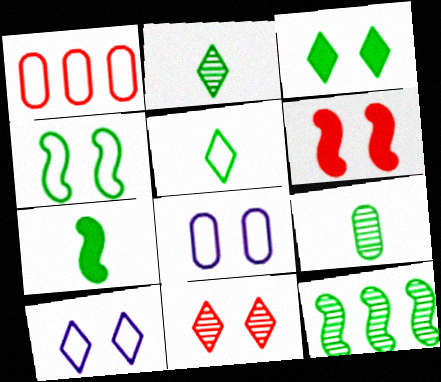[[3, 10, 11], 
[4, 7, 12], 
[5, 7, 9]]